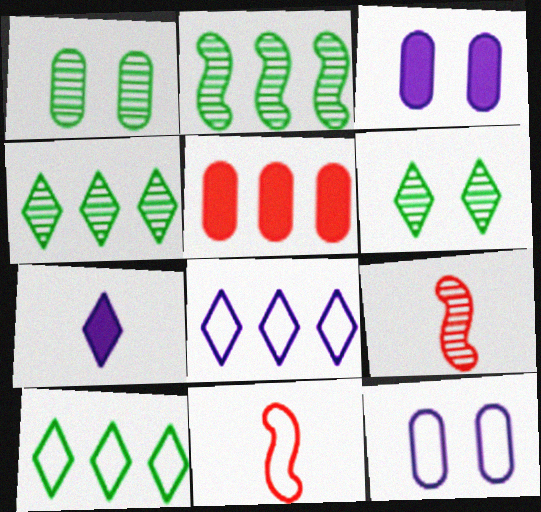[[2, 5, 8], 
[3, 4, 11], 
[3, 9, 10], 
[10, 11, 12]]